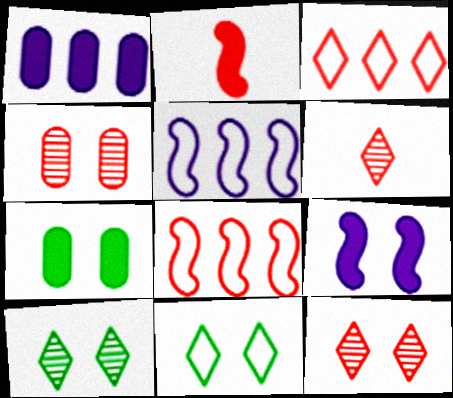[[2, 3, 4], 
[4, 9, 11], 
[5, 6, 7]]